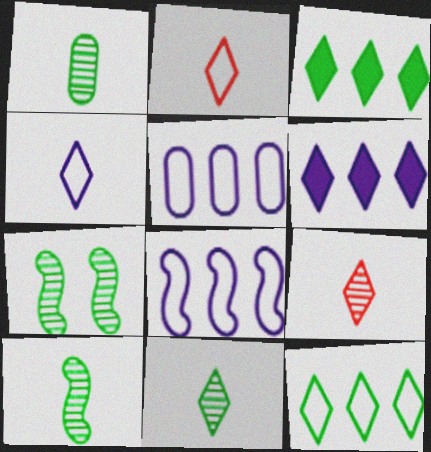[[1, 10, 11]]